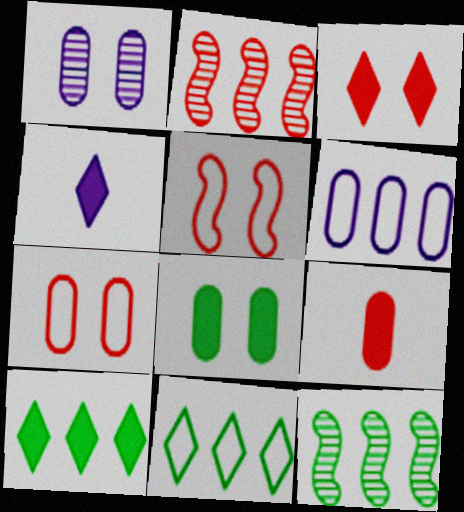[[1, 7, 8], 
[2, 6, 10], 
[3, 4, 10], 
[4, 7, 12]]